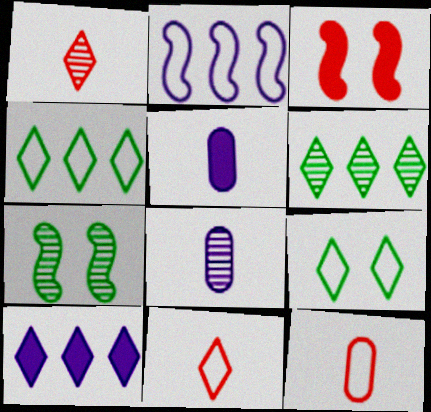[[1, 9, 10], 
[2, 9, 12], 
[3, 4, 8], 
[7, 10, 12]]